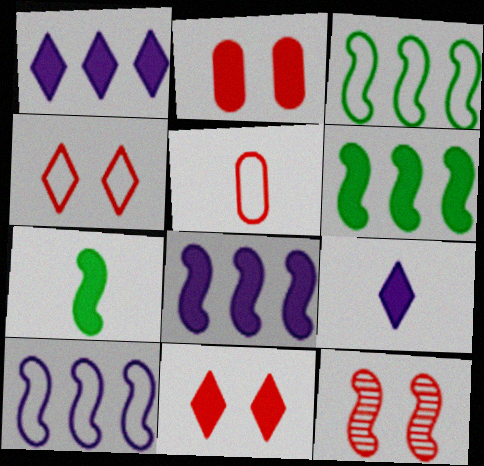[[1, 2, 7], 
[2, 4, 12], 
[2, 6, 9], 
[7, 10, 12]]